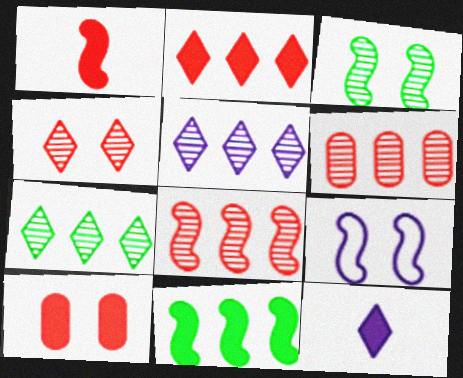[[1, 2, 10], 
[10, 11, 12]]